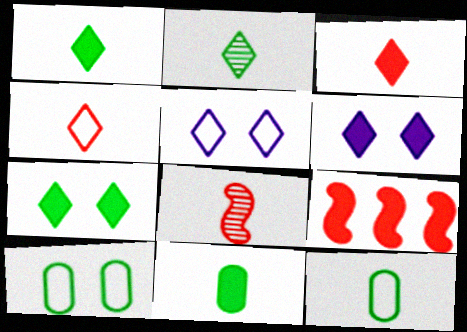[[6, 9, 11]]